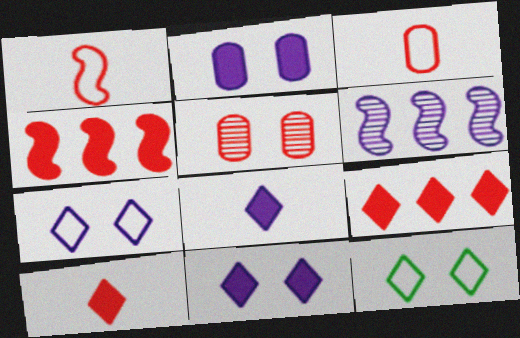[[1, 5, 9]]